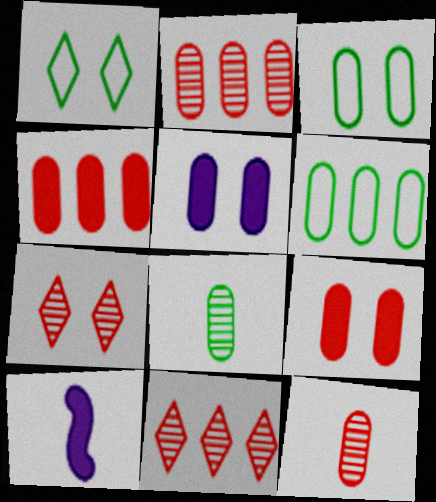[[1, 2, 10], 
[3, 10, 11], 
[5, 6, 12], 
[6, 7, 10]]